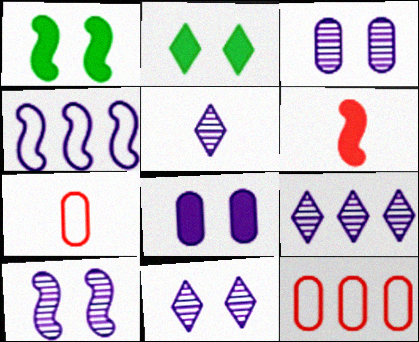[[1, 5, 12], 
[1, 7, 9], 
[3, 10, 11], 
[4, 5, 8], 
[5, 9, 11]]